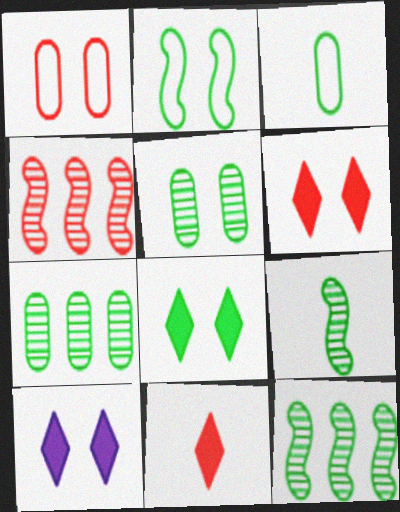[[1, 4, 11], 
[2, 5, 8], 
[3, 4, 10], 
[3, 8, 12], 
[6, 8, 10]]